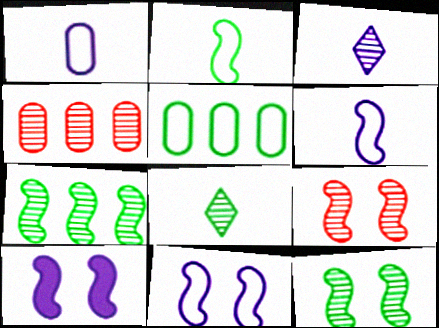[[3, 4, 12]]